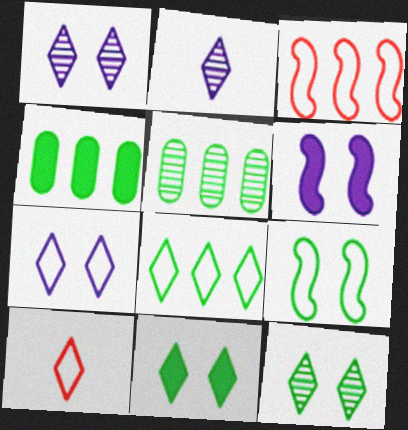[[5, 6, 10], 
[7, 8, 10]]